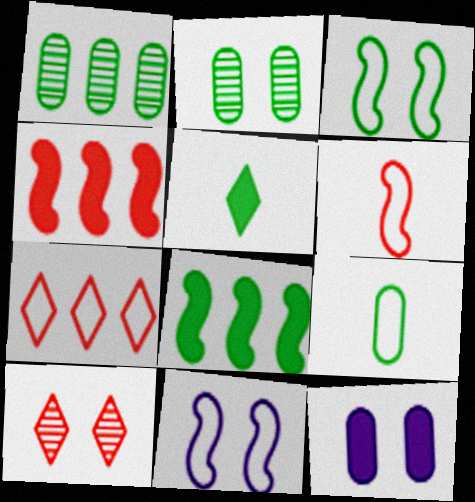[[1, 3, 5], 
[3, 10, 12], 
[4, 5, 12], 
[7, 9, 11]]